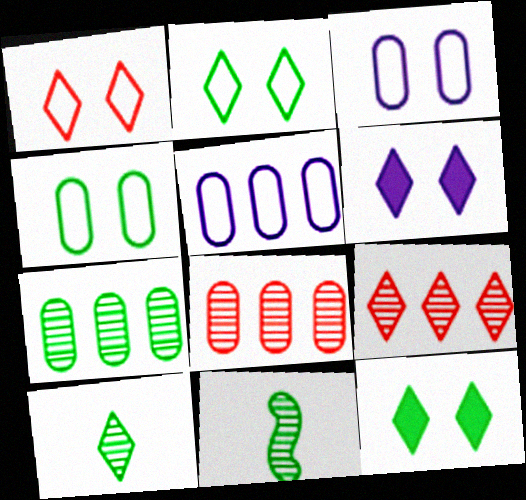[]